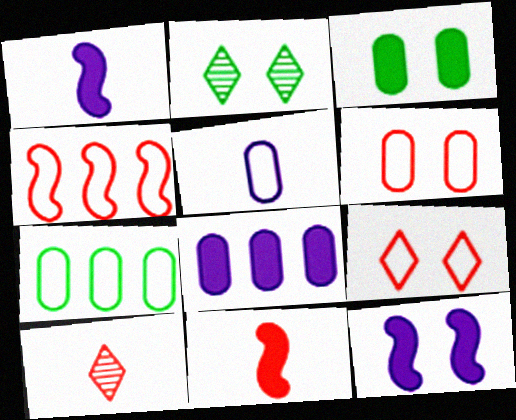[[2, 6, 12], 
[5, 6, 7], 
[7, 10, 12]]